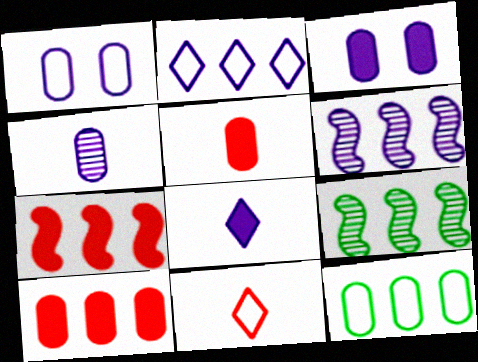[[1, 6, 8], 
[2, 9, 10], 
[3, 9, 11]]